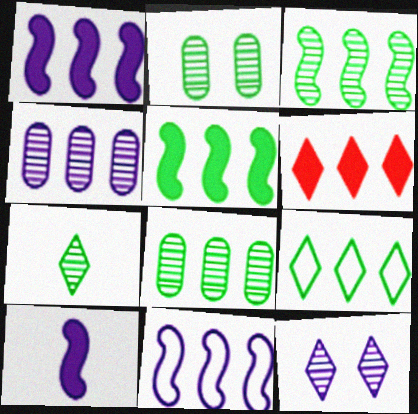[[2, 3, 7], 
[5, 8, 9], 
[6, 8, 11]]